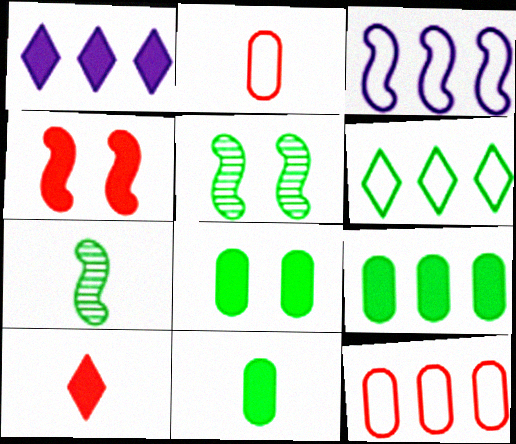[[1, 2, 5], 
[1, 4, 11], 
[3, 4, 7], 
[3, 6, 12], 
[5, 6, 11], 
[6, 7, 8], 
[8, 9, 11]]